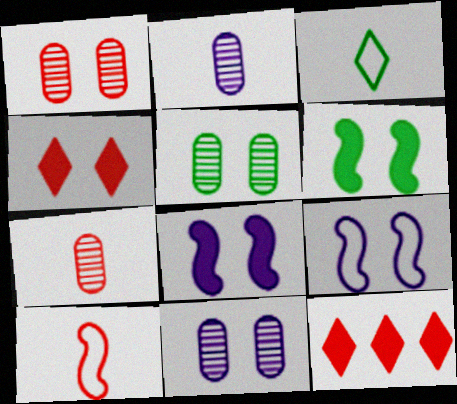[[1, 5, 11], 
[1, 10, 12], 
[4, 5, 9]]